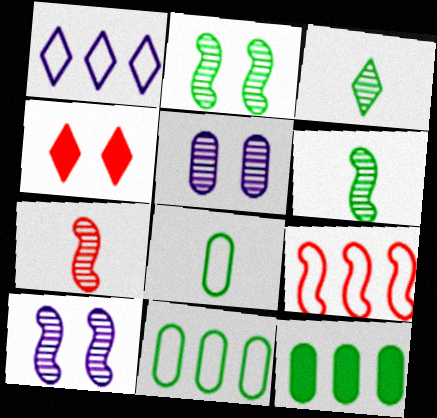[[1, 3, 4], 
[1, 9, 11]]